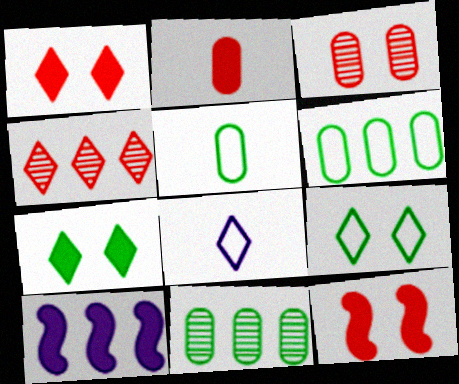[[2, 7, 10], 
[4, 6, 10], 
[4, 7, 8], 
[8, 11, 12]]